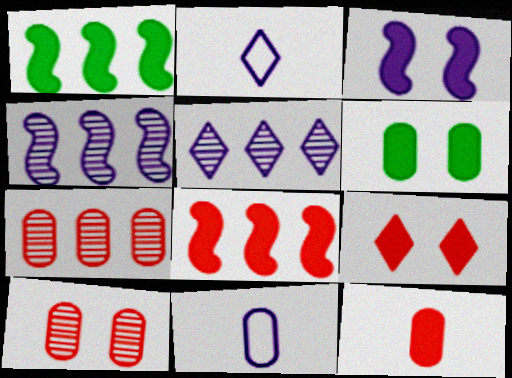[[1, 2, 10], 
[3, 5, 11], 
[3, 6, 9], 
[6, 7, 11], 
[8, 9, 12]]